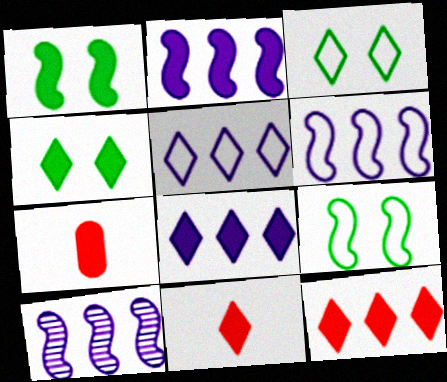[[1, 7, 8], 
[2, 4, 7], 
[2, 6, 10], 
[3, 7, 10], 
[4, 8, 11]]